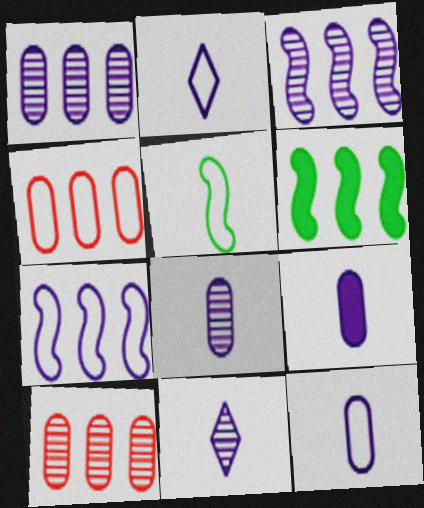[[8, 9, 12]]